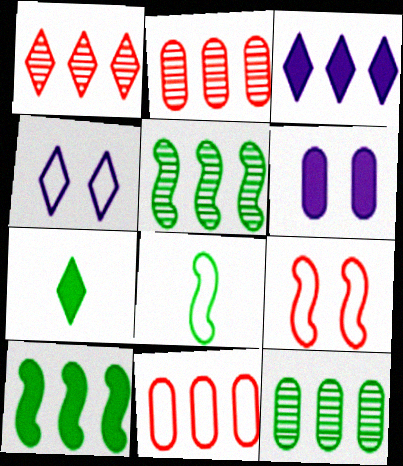[[1, 4, 7], 
[1, 6, 8], 
[3, 5, 11], 
[4, 8, 11]]